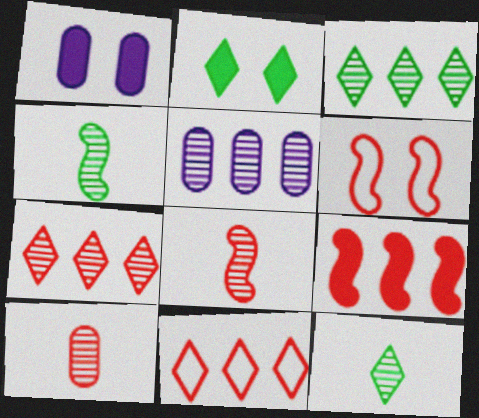[[1, 4, 11], 
[6, 8, 9]]